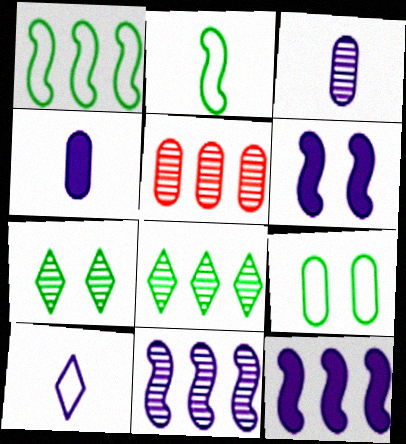[[4, 5, 9], 
[5, 8, 11]]